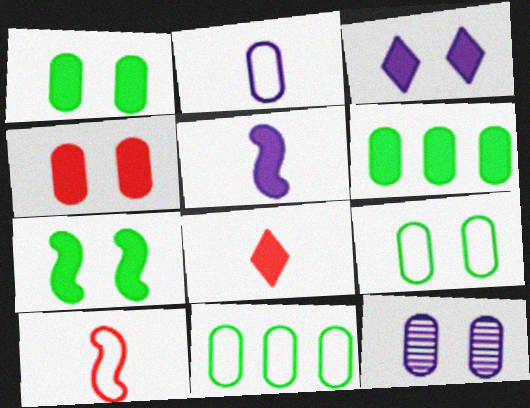[[3, 4, 7], 
[4, 9, 12]]